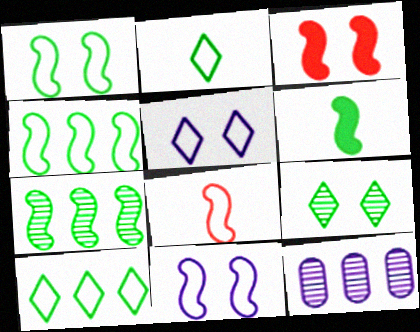[[1, 6, 7], 
[2, 3, 12], 
[4, 8, 11]]